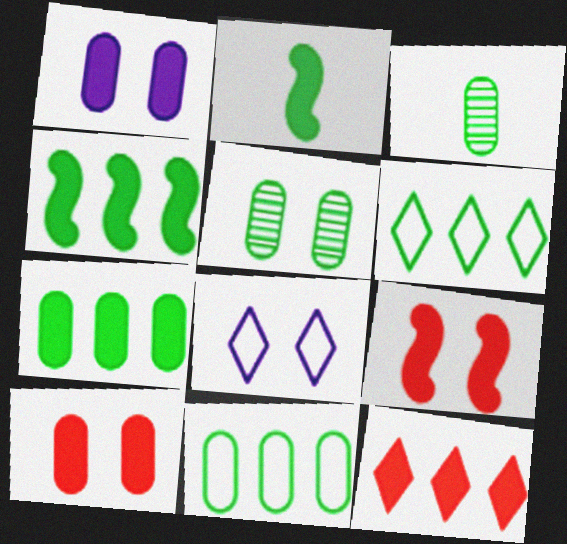[[1, 2, 12], 
[2, 5, 6], 
[5, 8, 9]]